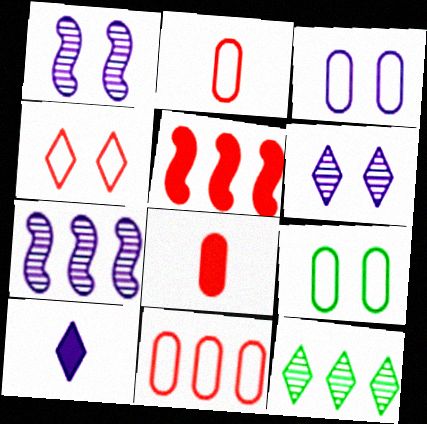[[3, 7, 10], 
[4, 10, 12]]